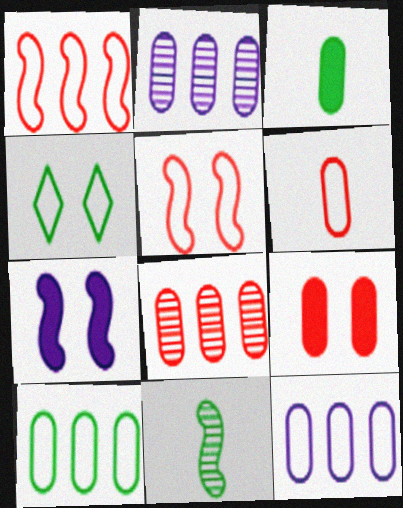[[1, 7, 11], 
[6, 8, 9]]